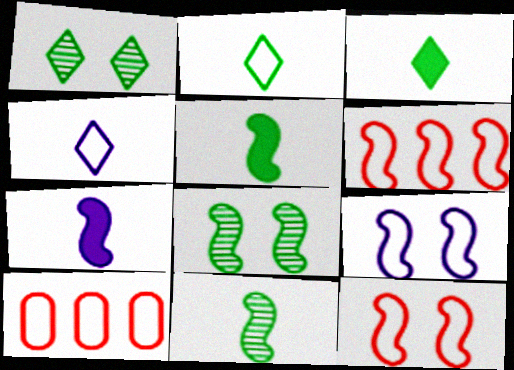[[1, 7, 10], 
[2, 9, 10], 
[6, 7, 8]]